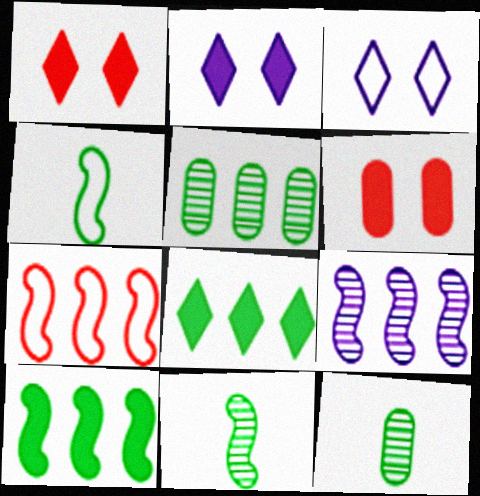[[2, 7, 12], 
[7, 9, 10]]